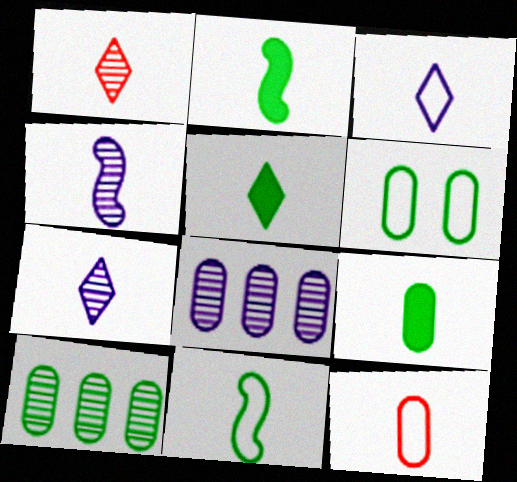[[1, 3, 5], 
[2, 5, 9], 
[2, 7, 12], 
[3, 11, 12], 
[4, 5, 12], 
[6, 9, 10]]